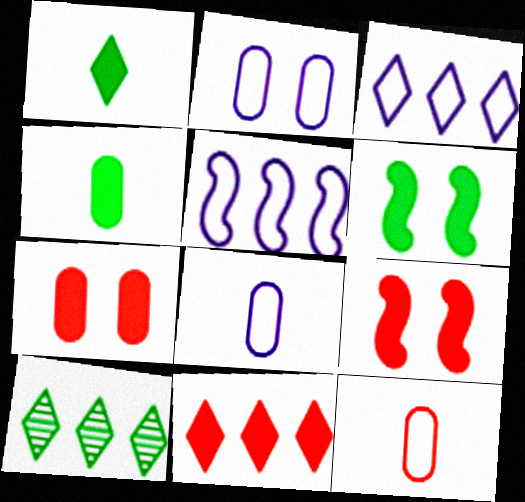[[3, 10, 11], 
[8, 9, 10]]